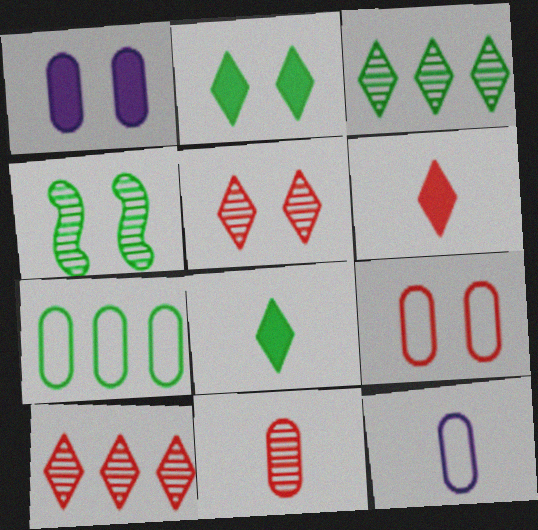[[1, 7, 11], 
[4, 7, 8], 
[7, 9, 12]]